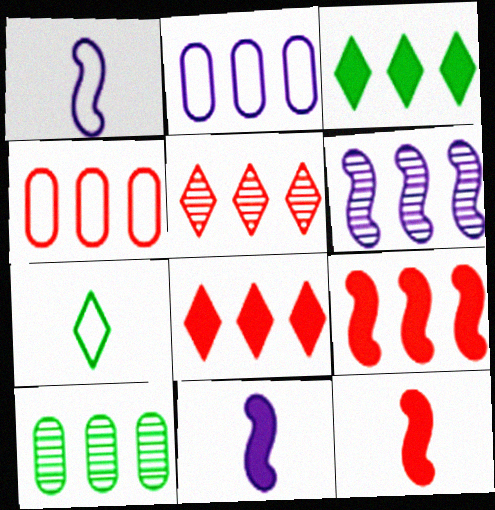[[3, 4, 6], 
[4, 5, 9], 
[5, 6, 10]]